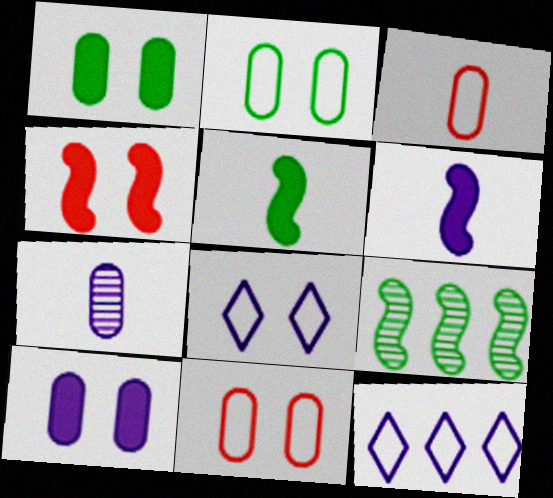[]